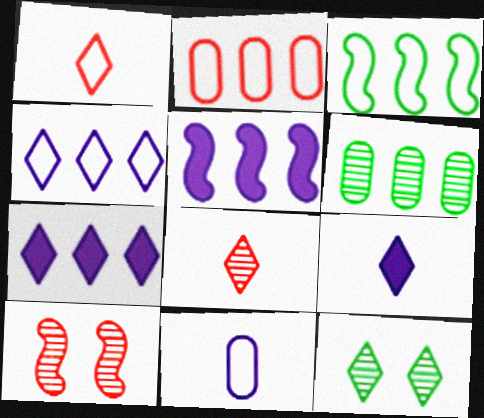[[1, 7, 12], 
[2, 3, 4]]